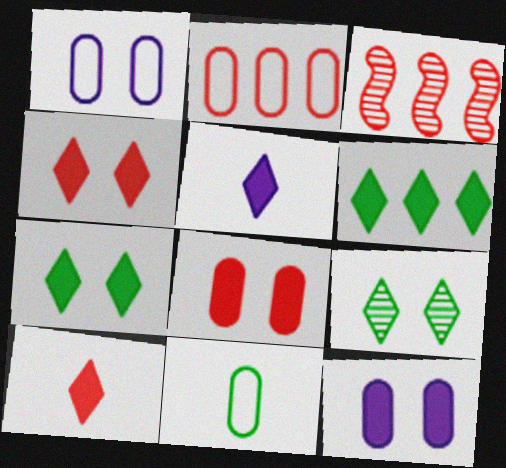[[1, 2, 11], 
[4, 5, 6]]